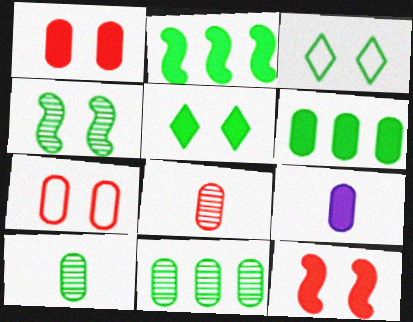[[1, 6, 9], 
[2, 3, 10], 
[7, 9, 11]]